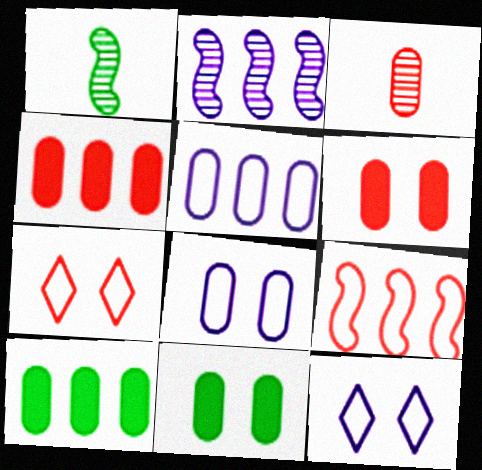[[1, 4, 12], 
[3, 5, 11], 
[3, 8, 10]]